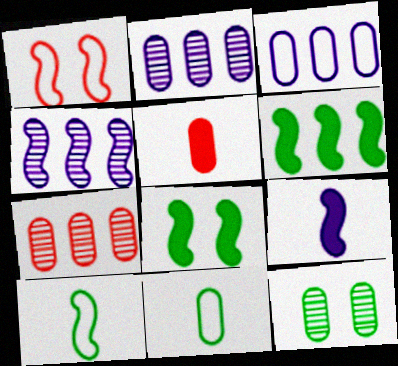[[3, 5, 12]]